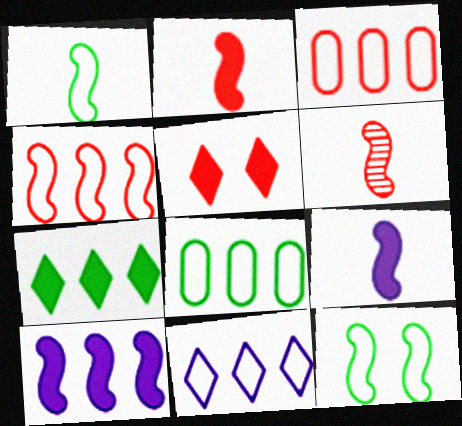[[1, 6, 9], 
[3, 5, 6], 
[4, 8, 11], 
[6, 10, 12]]